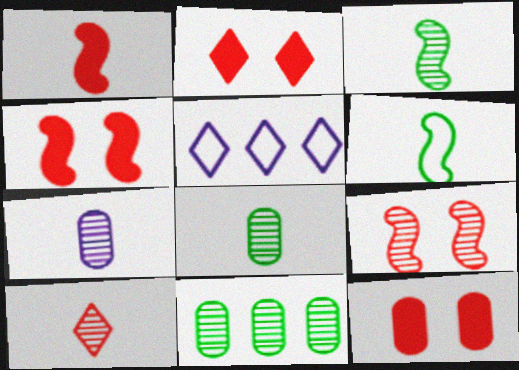[[2, 4, 12], 
[3, 5, 12], 
[3, 7, 10], 
[4, 5, 8]]